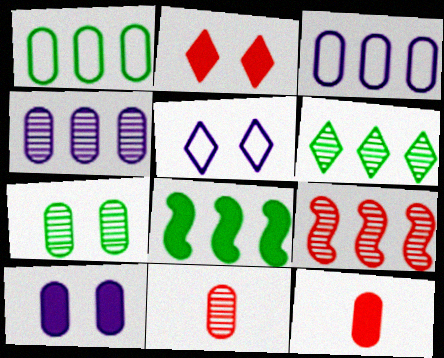[[1, 6, 8], 
[1, 10, 11], 
[3, 7, 12], 
[4, 6, 9], 
[4, 7, 11], 
[5, 8, 11]]